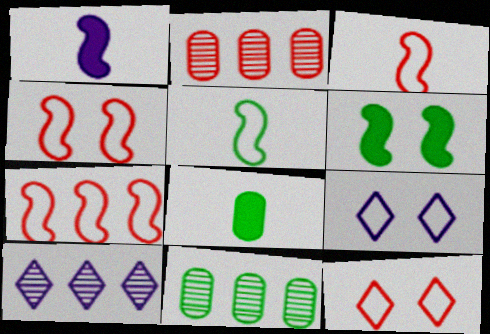[[1, 11, 12], 
[3, 4, 7], 
[4, 8, 10]]